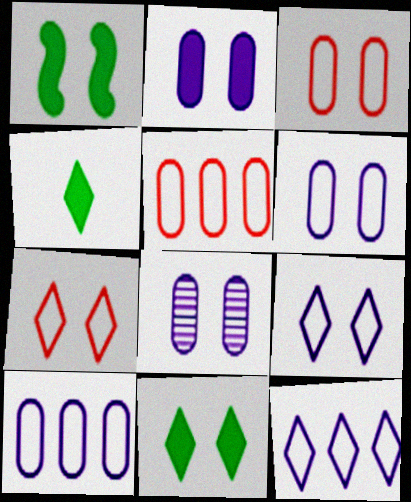[[1, 7, 8], 
[2, 6, 8]]